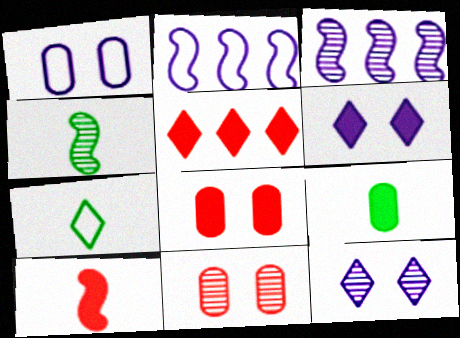[[1, 4, 5], 
[3, 7, 8], 
[4, 7, 9], 
[5, 7, 12], 
[5, 8, 10]]